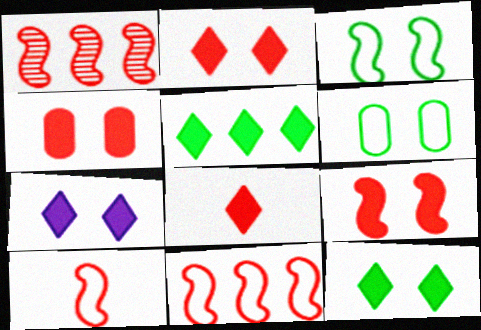[[1, 9, 10], 
[2, 4, 9], 
[2, 7, 12], 
[5, 7, 8]]